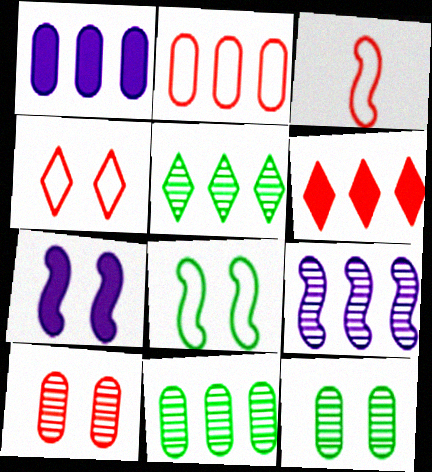[[1, 2, 11], 
[2, 3, 4], 
[3, 6, 10], 
[4, 7, 12]]